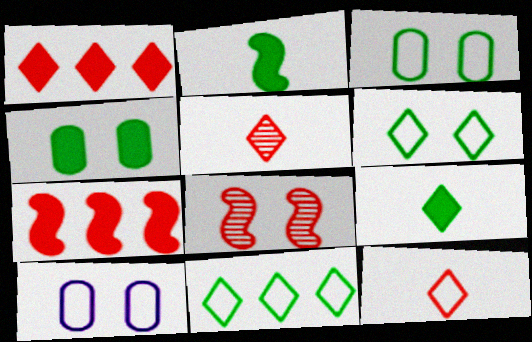[]